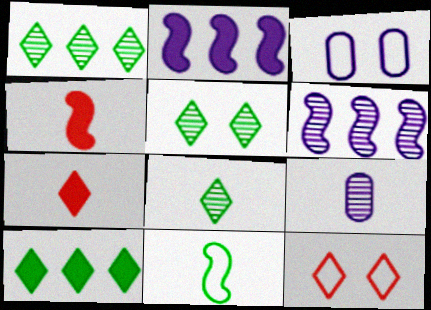[[1, 3, 4], 
[1, 5, 8], 
[7, 9, 11]]